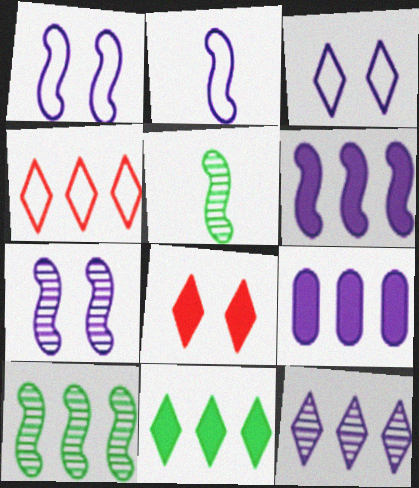[[2, 6, 7], 
[4, 9, 10], 
[4, 11, 12]]